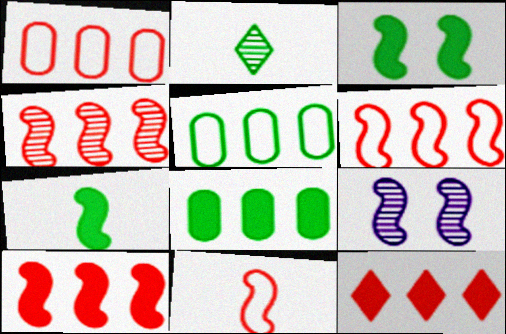[[1, 4, 12], 
[2, 3, 5], 
[4, 6, 10], 
[6, 7, 9]]